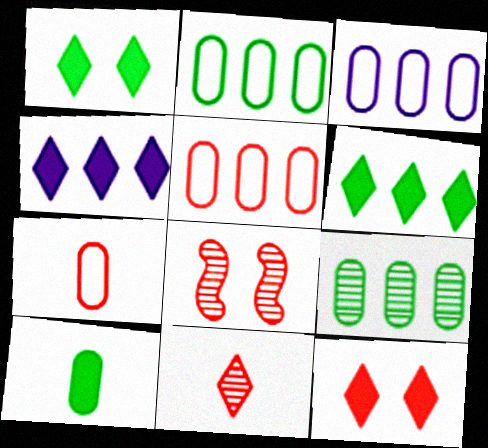[[2, 3, 5]]